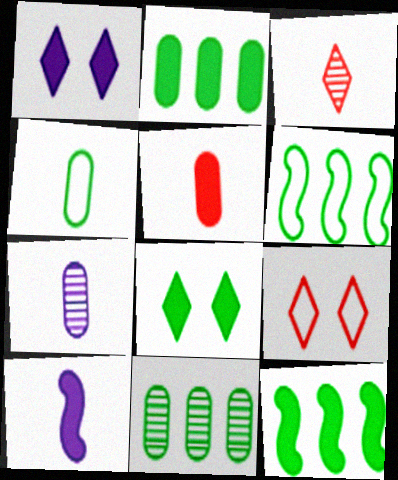[[1, 5, 12], 
[3, 4, 10], 
[4, 5, 7], 
[7, 9, 12], 
[9, 10, 11]]